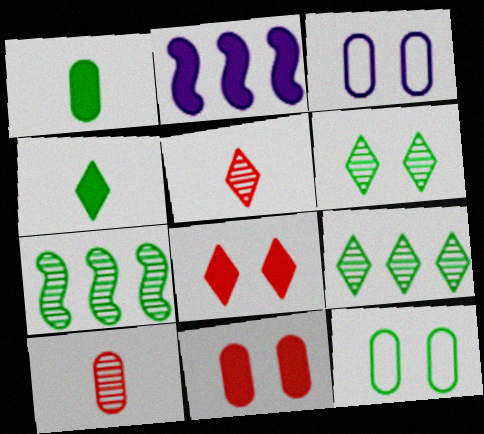[[1, 2, 8], 
[2, 4, 11], 
[2, 5, 12], 
[4, 7, 12]]